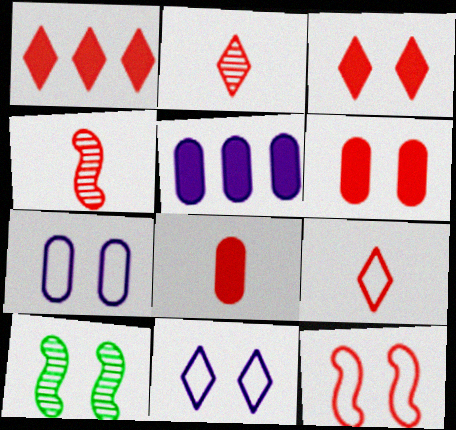[[3, 7, 10], 
[4, 8, 9], 
[5, 9, 10], 
[6, 10, 11]]